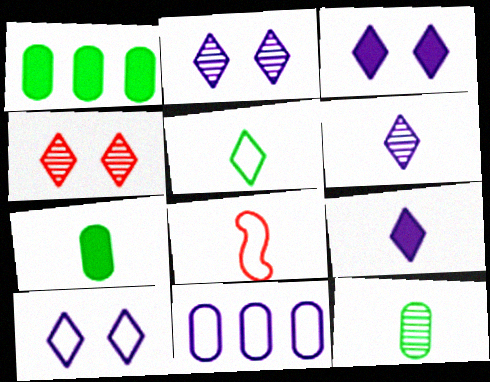[[1, 2, 8], 
[2, 3, 10], 
[6, 7, 8], 
[8, 9, 12]]